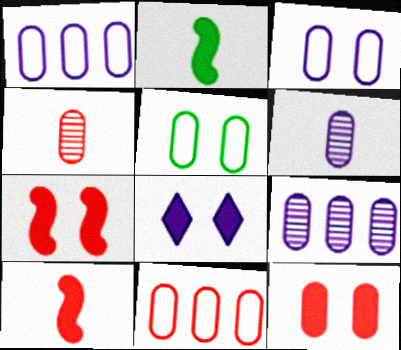[[4, 11, 12]]